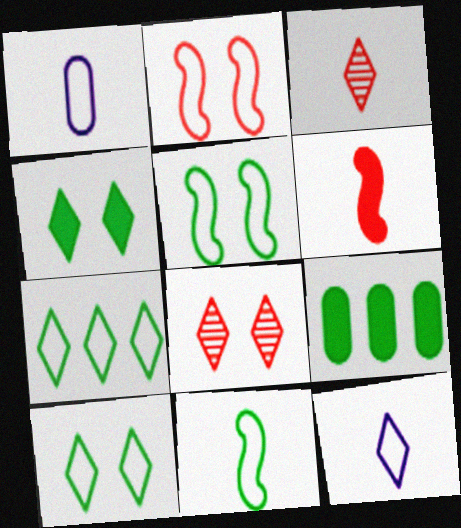[[1, 2, 7]]